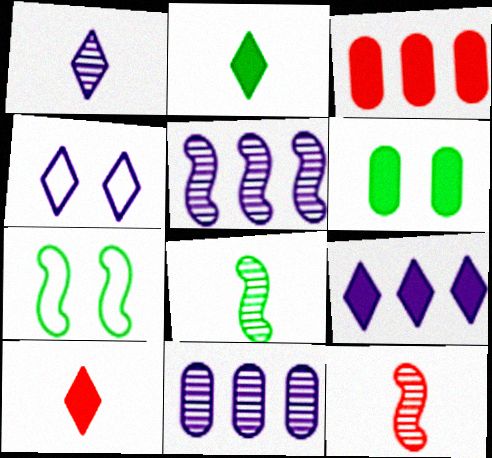[[1, 3, 7], 
[1, 4, 9], 
[3, 4, 8], 
[7, 10, 11]]